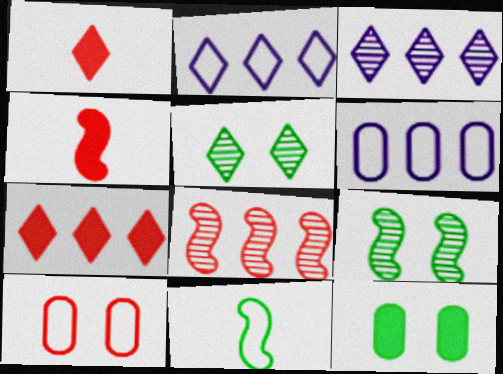[[1, 2, 5], 
[1, 6, 9], 
[1, 8, 10], 
[2, 10, 11], 
[4, 5, 6]]